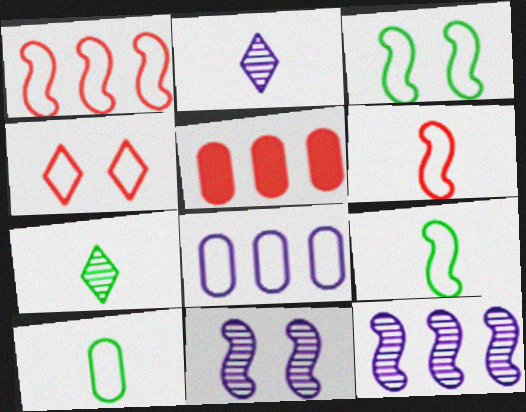[[2, 3, 5], 
[4, 8, 9]]